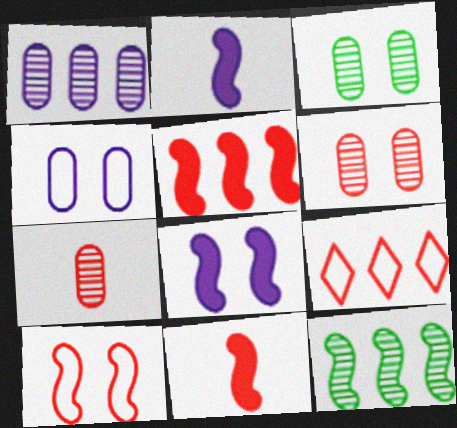[[1, 3, 7], 
[2, 3, 9], 
[2, 10, 12], 
[6, 9, 11]]